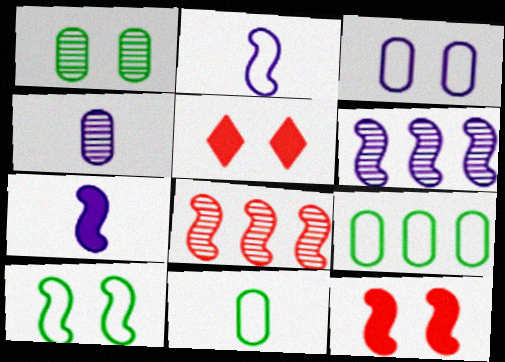[[5, 6, 11], 
[7, 8, 10]]